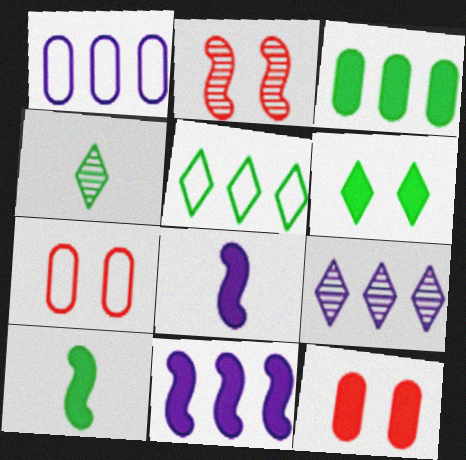[[1, 9, 11], 
[3, 6, 10], 
[4, 5, 6], 
[4, 7, 11], 
[7, 9, 10]]